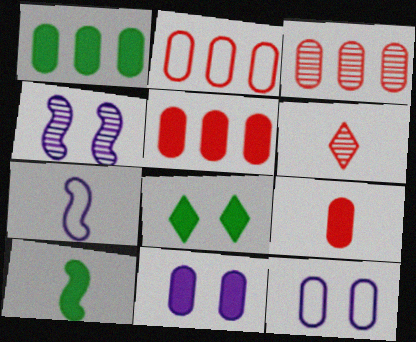[[1, 8, 10], 
[1, 9, 11], 
[2, 3, 5], 
[3, 7, 8]]